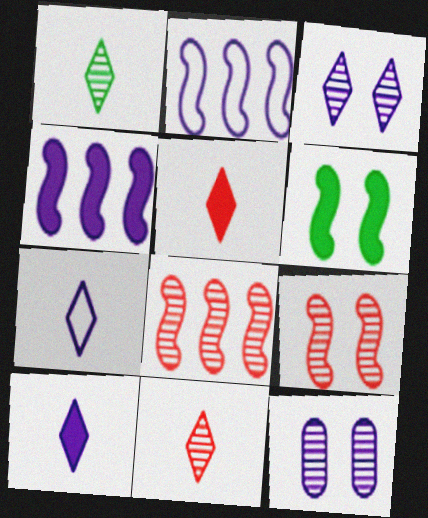[[1, 5, 7], 
[1, 8, 12], 
[2, 10, 12], 
[4, 7, 12]]